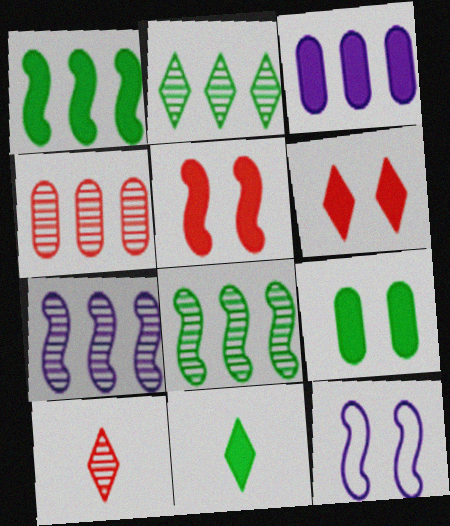[[1, 9, 11], 
[2, 4, 7], 
[3, 5, 11], 
[4, 11, 12]]